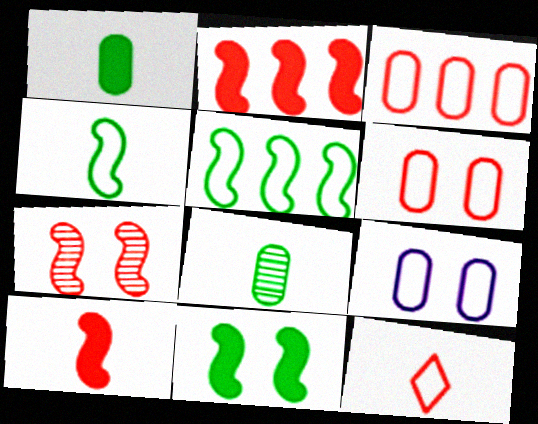[[5, 9, 12]]